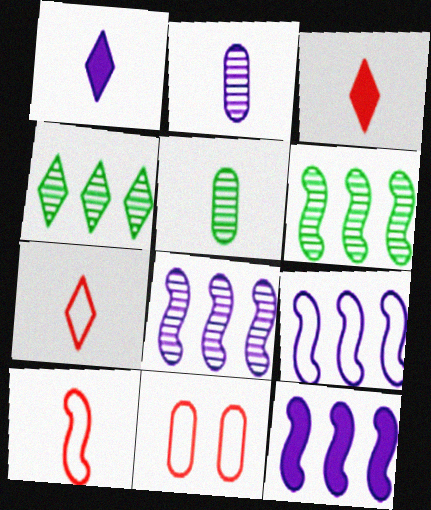[[1, 5, 10], 
[1, 6, 11], 
[8, 9, 12]]